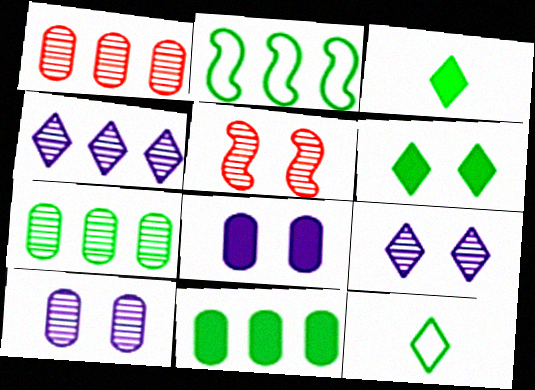[]